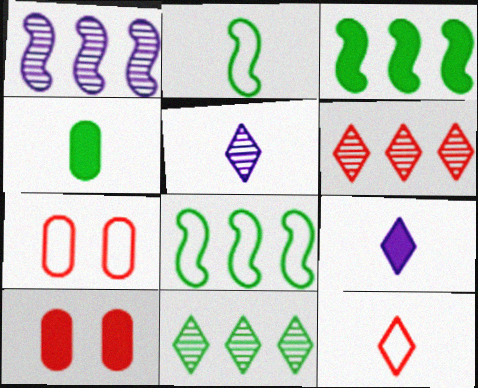[[3, 5, 7], 
[3, 9, 10], 
[5, 8, 10]]